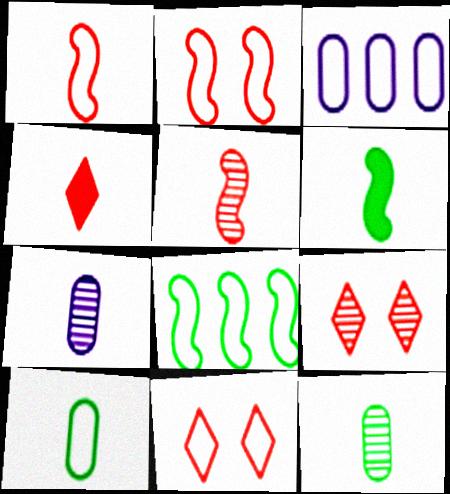[[3, 6, 9]]